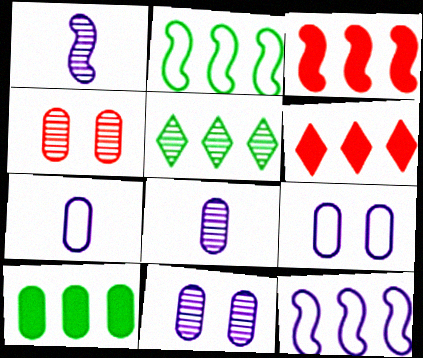[[1, 4, 5], 
[2, 5, 10], 
[4, 7, 10]]